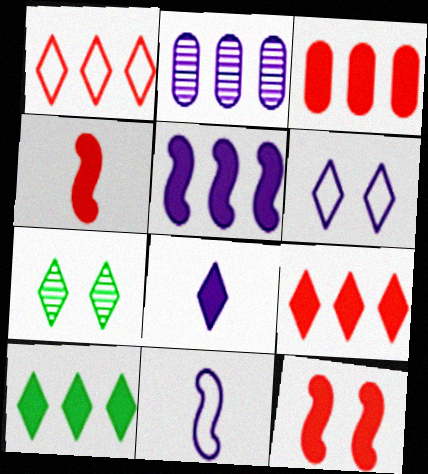[[1, 7, 8], 
[3, 5, 10], 
[3, 7, 11]]